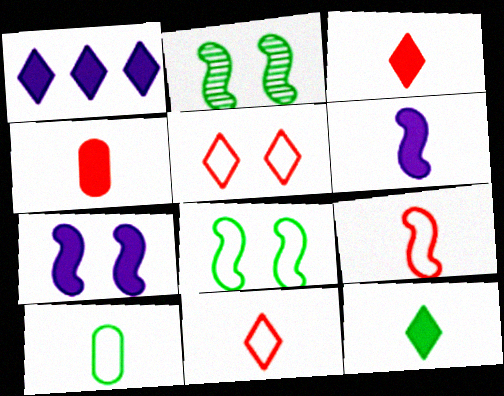[[4, 6, 12]]